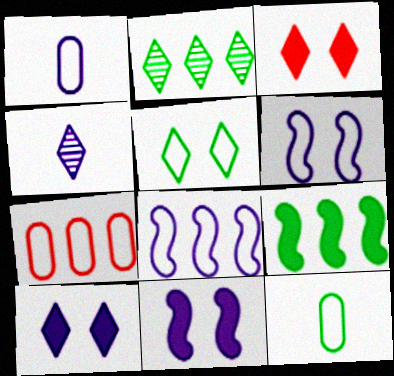[]